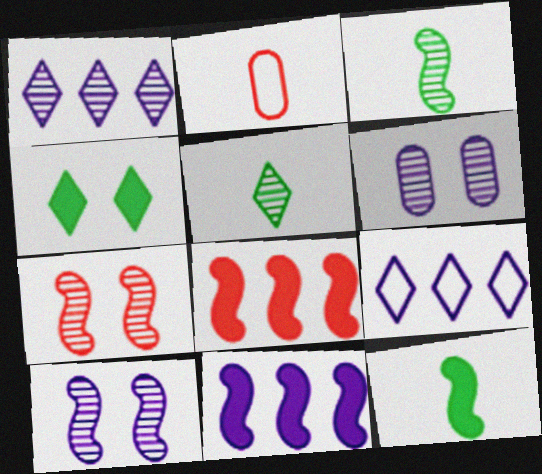[]